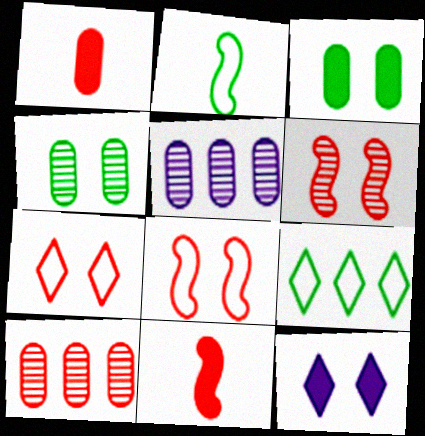[[2, 10, 12], 
[4, 8, 12], 
[7, 10, 11]]